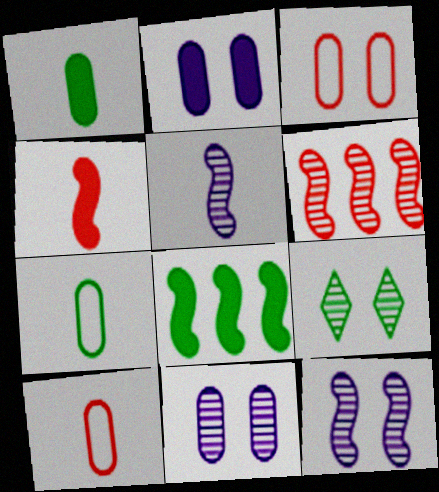[[7, 8, 9]]